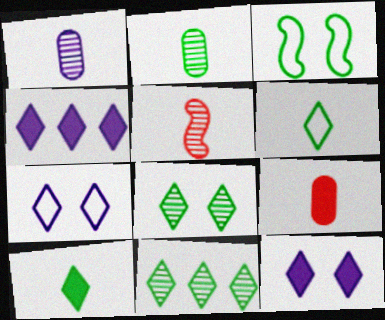[]